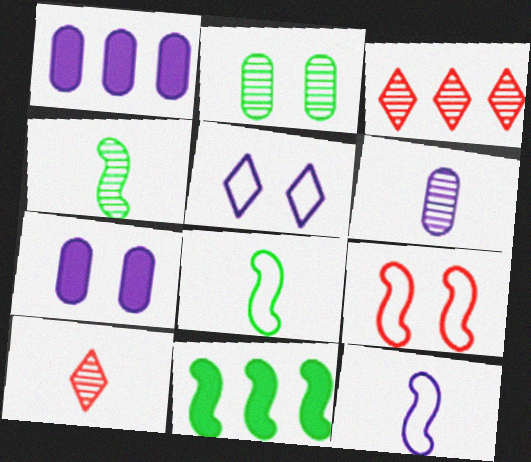[[3, 7, 8], 
[4, 6, 10]]